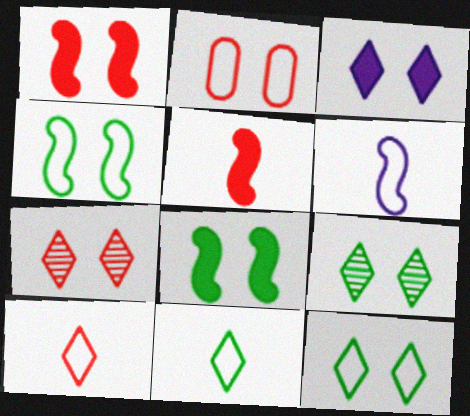[[1, 2, 7], 
[3, 7, 12]]